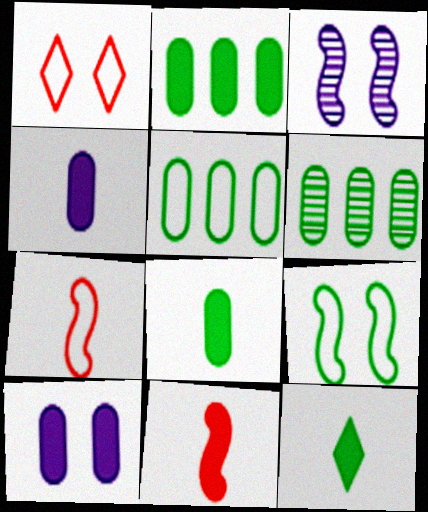[[2, 5, 6], 
[4, 11, 12], 
[6, 9, 12]]